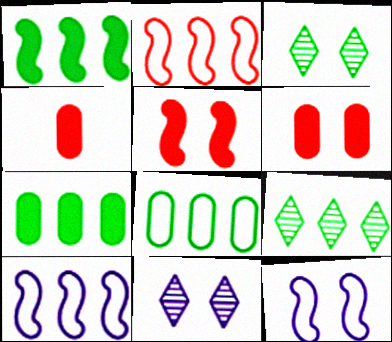[[1, 8, 9], 
[3, 4, 10], 
[3, 6, 12], 
[4, 9, 12]]